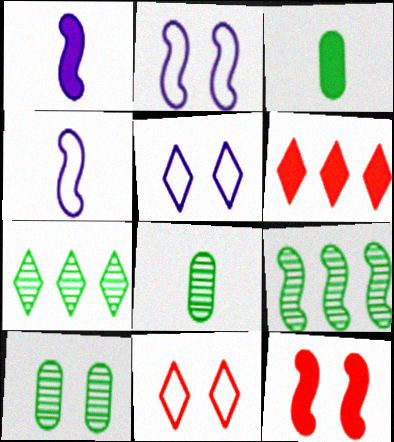[[2, 6, 8], 
[4, 6, 10], 
[4, 9, 12], 
[5, 10, 12]]